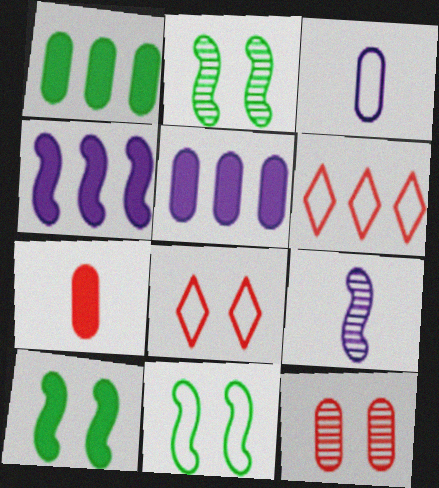[[1, 3, 12], 
[1, 8, 9], 
[2, 10, 11], 
[3, 6, 11]]